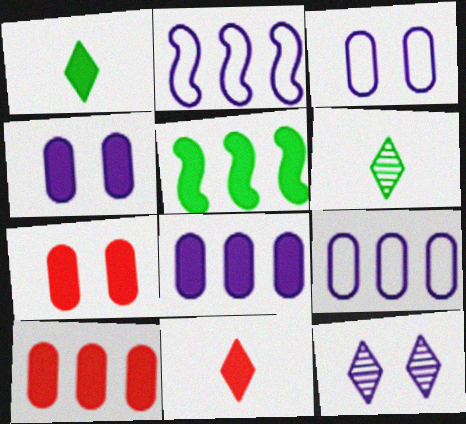[[2, 6, 7], 
[4, 5, 11]]